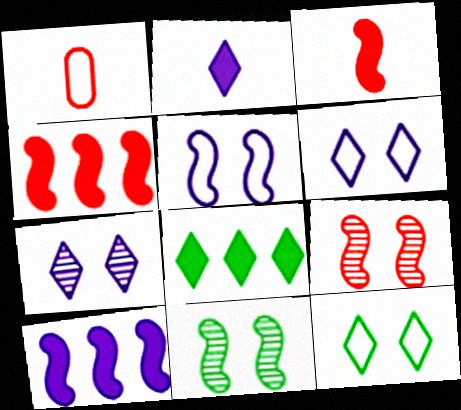[]